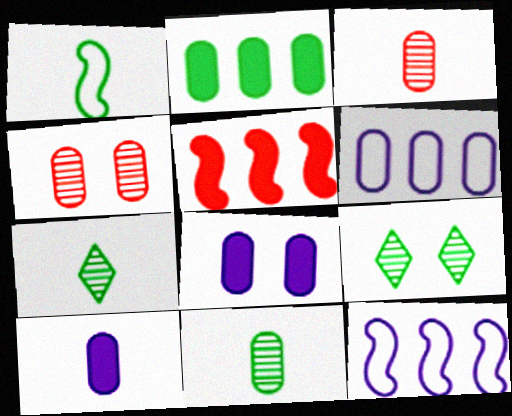[[1, 2, 9]]